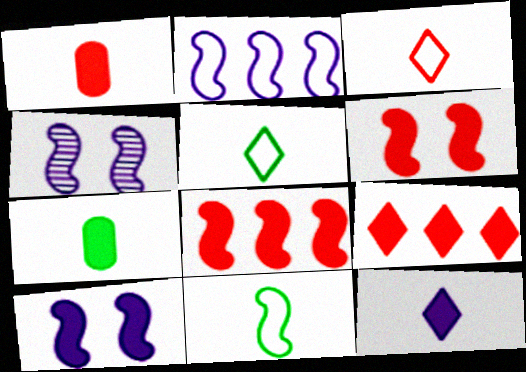[[1, 6, 9], 
[4, 8, 11], 
[7, 9, 10]]